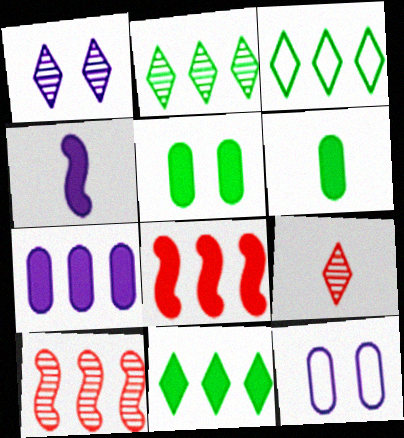[[1, 2, 9], 
[2, 3, 11], 
[3, 7, 10], 
[7, 8, 11]]